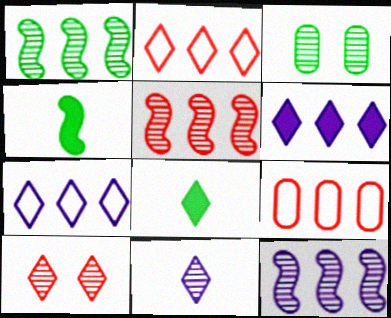[[1, 5, 12], 
[1, 6, 9], 
[3, 5, 11], 
[7, 8, 10]]